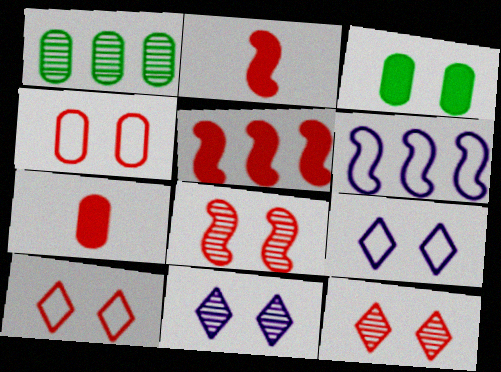[[1, 2, 9], 
[3, 8, 9]]